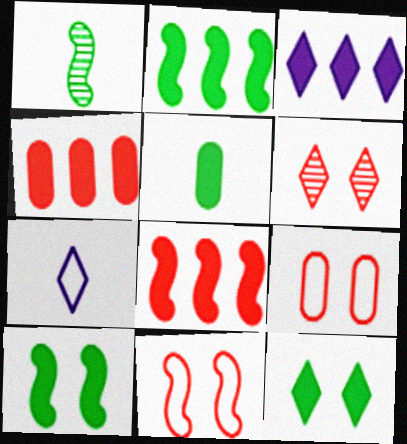[[1, 3, 9], 
[2, 3, 4], 
[2, 5, 12]]